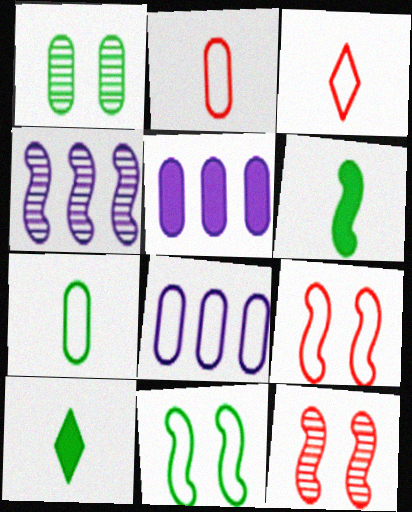[[1, 2, 5], 
[3, 8, 11], 
[4, 6, 9], 
[8, 10, 12]]